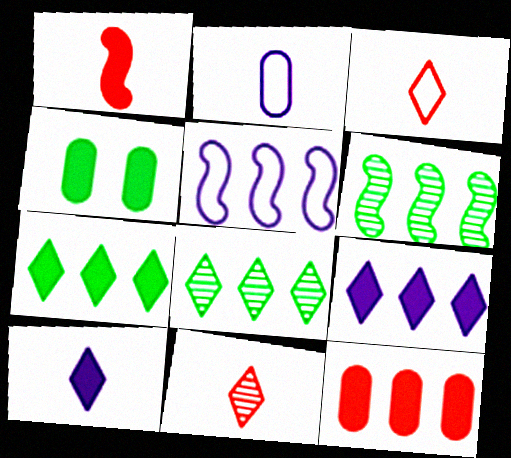[[1, 4, 9], 
[4, 5, 11], 
[5, 8, 12]]